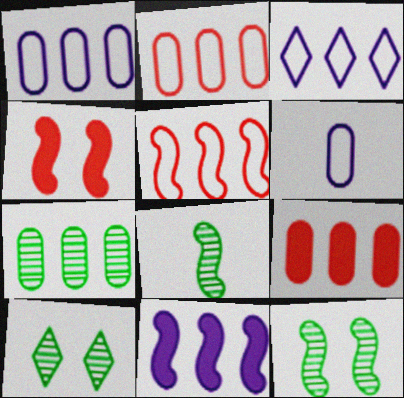[[1, 7, 9], 
[7, 8, 10]]